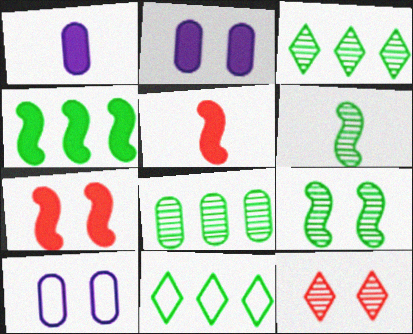[[3, 5, 10], 
[4, 8, 11]]